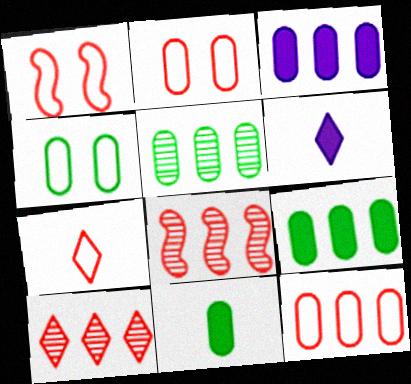[[1, 5, 6], 
[1, 7, 12], 
[3, 5, 12], 
[4, 5, 11], 
[4, 6, 8]]